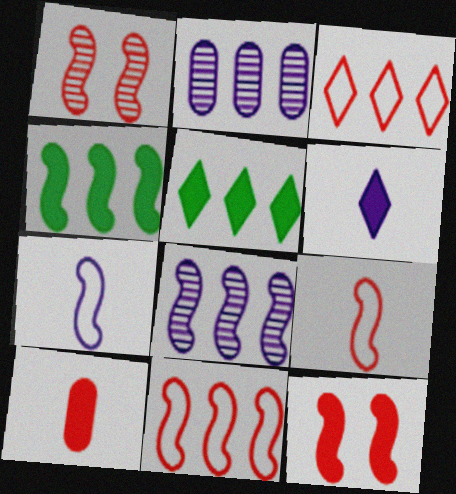[[1, 3, 10], 
[1, 4, 7], 
[2, 3, 4], 
[2, 5, 11], 
[4, 8, 11]]